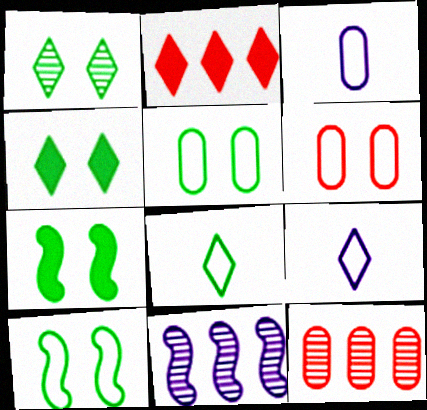[[1, 2, 9], 
[1, 5, 7], 
[7, 9, 12]]